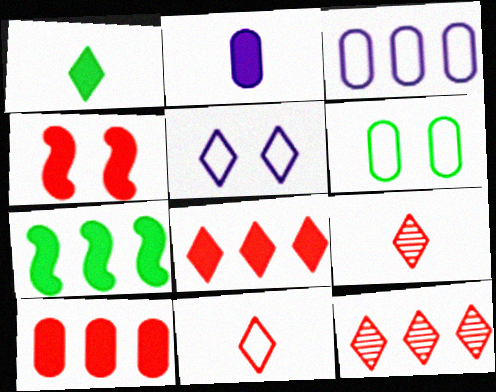[[1, 5, 12], 
[3, 7, 12]]